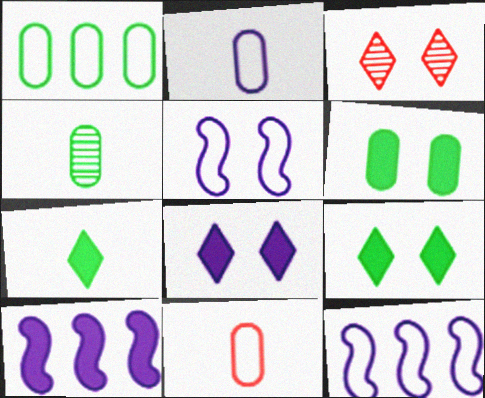[[1, 4, 6], 
[3, 5, 6]]